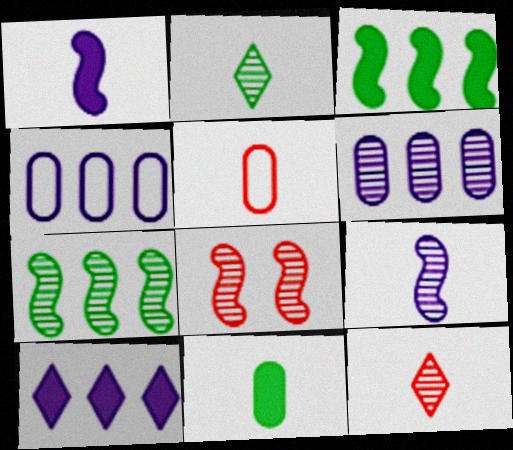[[1, 2, 5], 
[2, 6, 8], 
[7, 8, 9]]